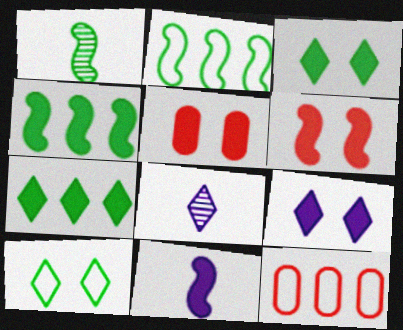[[1, 9, 12], 
[2, 5, 8], 
[4, 6, 11], 
[5, 7, 11]]